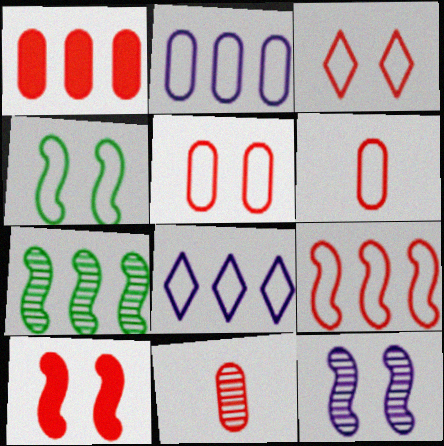[[1, 5, 11], 
[1, 7, 8], 
[3, 6, 9], 
[4, 6, 8], 
[4, 10, 12]]